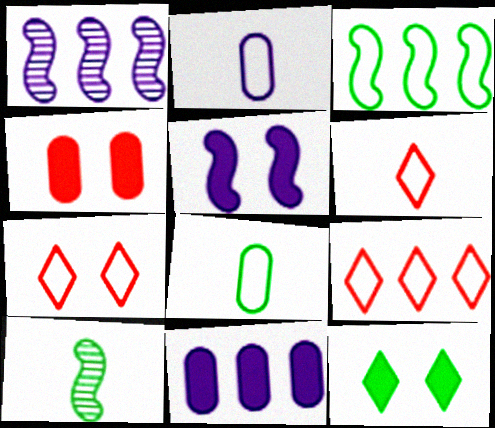[[2, 3, 7], 
[4, 5, 12], 
[6, 7, 9], 
[7, 10, 11]]